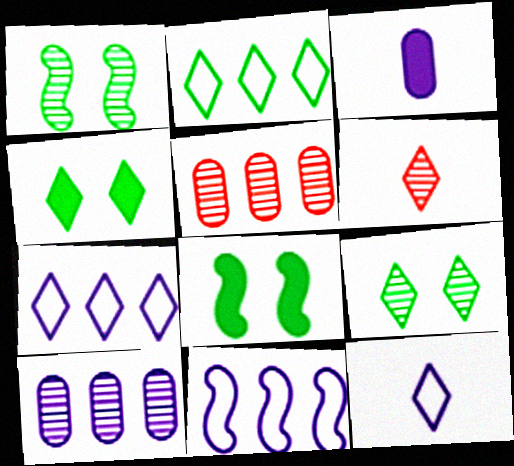[[1, 6, 10], 
[4, 6, 7], 
[5, 8, 12]]